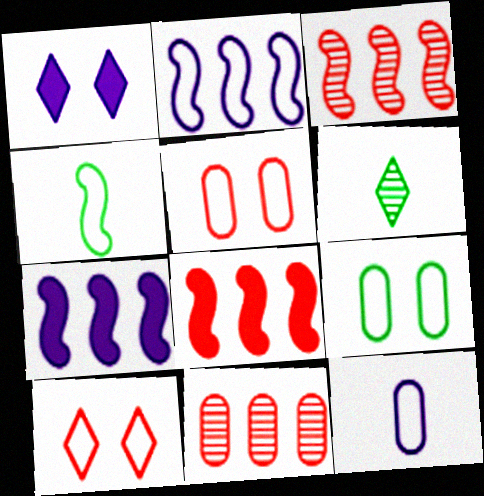[[1, 4, 11], 
[5, 6, 7]]